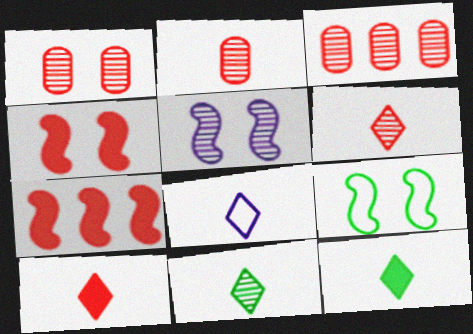[[1, 2, 3], 
[3, 5, 11], 
[4, 5, 9], 
[6, 8, 12], 
[8, 10, 11]]